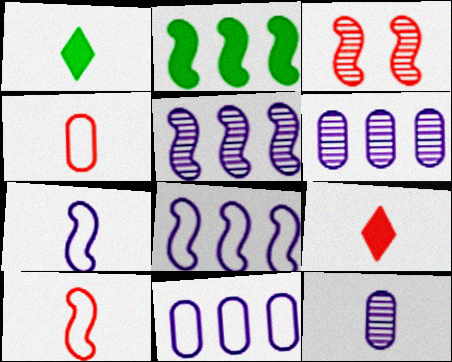[[1, 3, 11], 
[1, 10, 12], 
[2, 3, 7]]